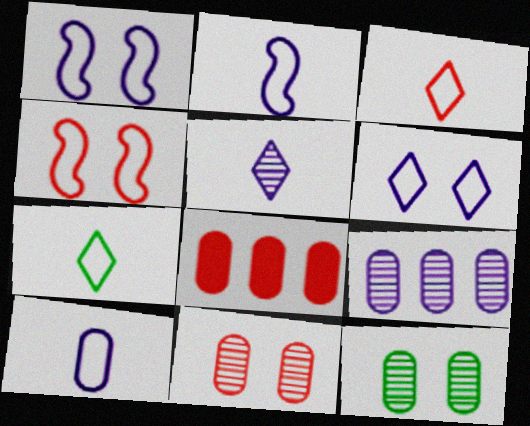[[8, 10, 12]]